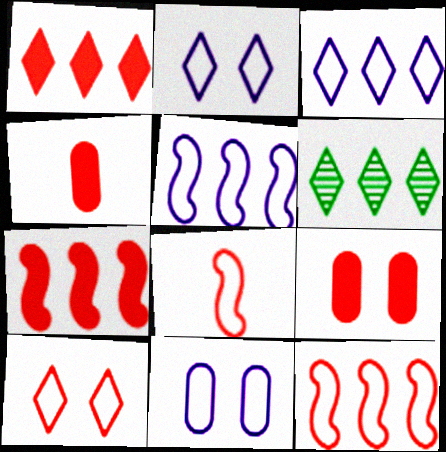[[1, 3, 6]]